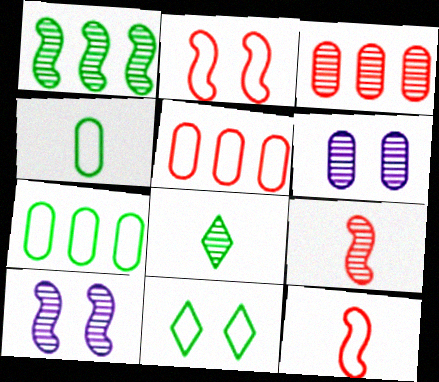[[1, 9, 10], 
[3, 8, 10]]